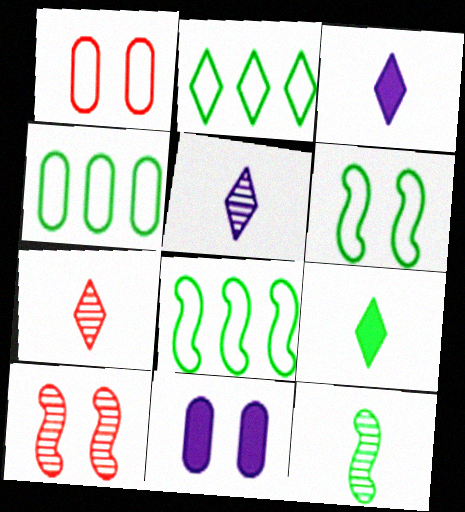[[2, 4, 8], 
[3, 4, 10], 
[7, 8, 11]]